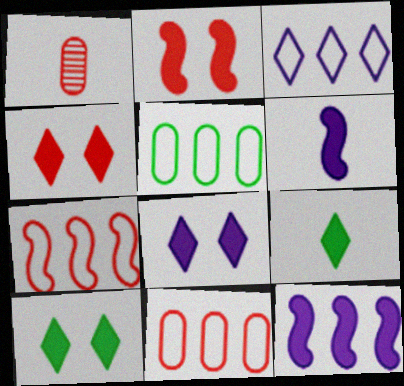[[1, 4, 7], 
[3, 5, 7], 
[4, 8, 10]]